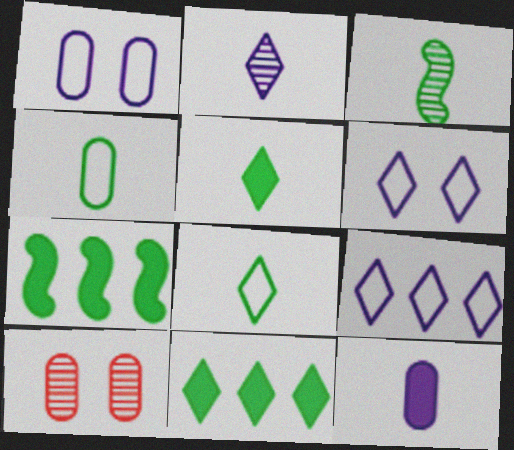[[3, 4, 5]]